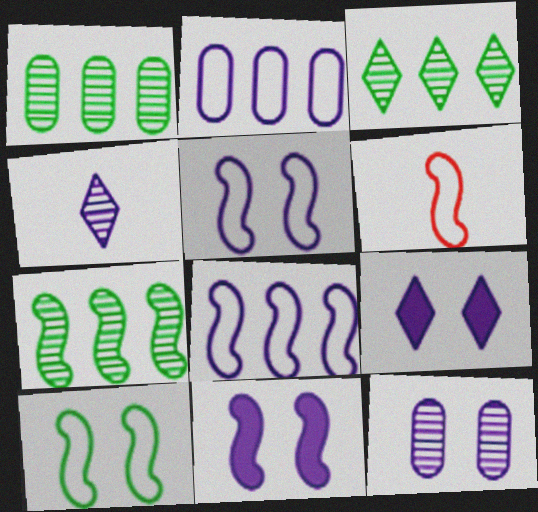[[1, 3, 7], 
[1, 6, 9], 
[2, 4, 11], 
[5, 9, 12], 
[6, 7, 11], 
[6, 8, 10]]